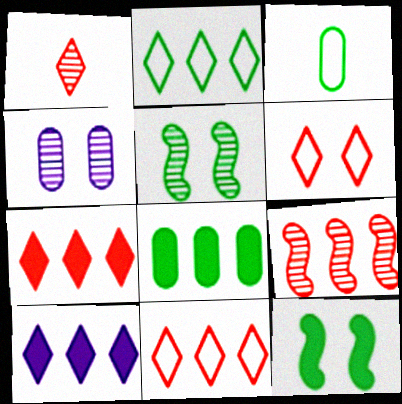[[1, 6, 7], 
[4, 6, 12]]